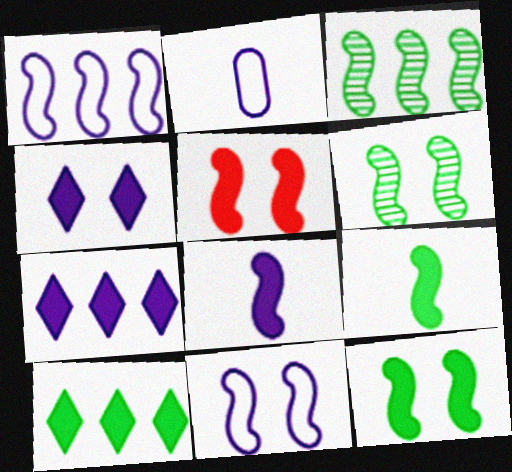[[5, 6, 11]]